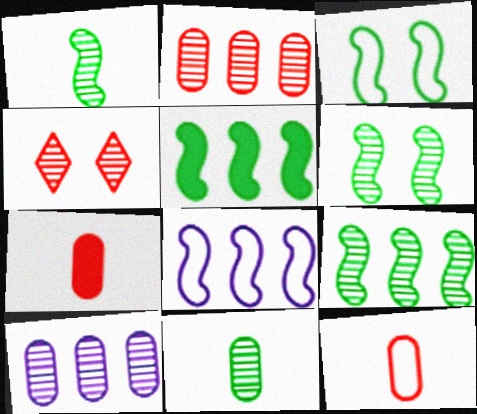[[1, 3, 5], 
[1, 4, 10], 
[1, 6, 9]]